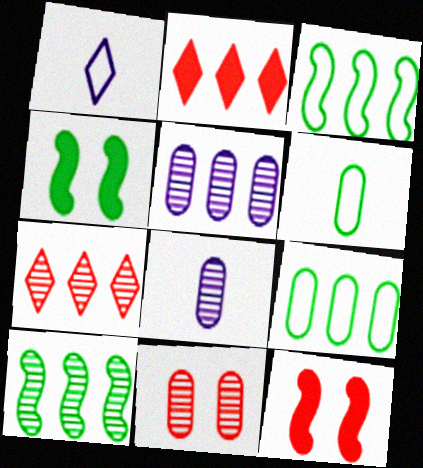[[2, 3, 5], 
[5, 7, 10]]